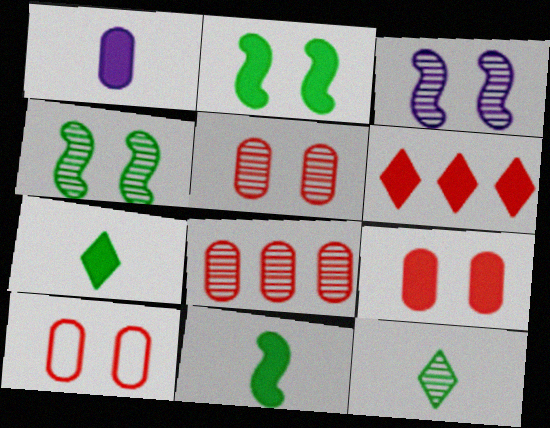[[1, 2, 6], 
[3, 8, 12], 
[5, 9, 10]]